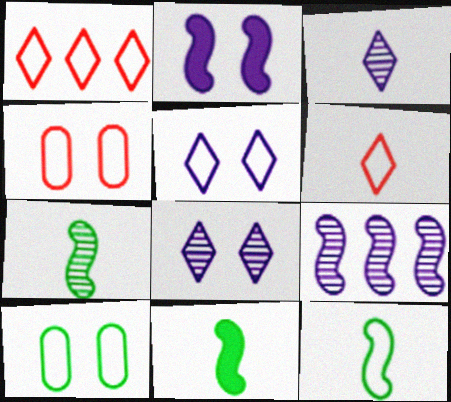[[7, 11, 12]]